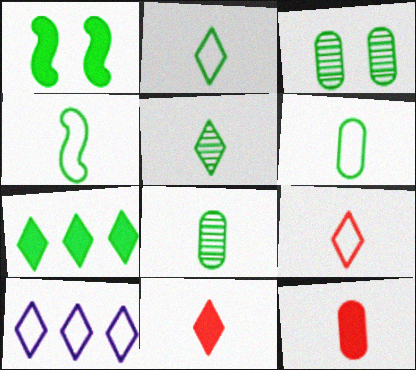[[2, 4, 6], 
[3, 4, 7]]